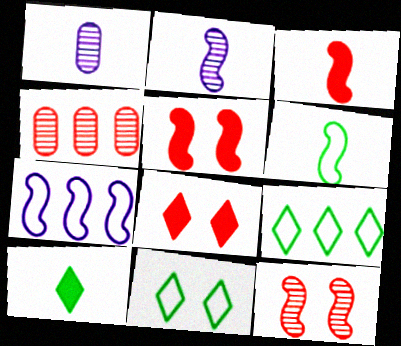[[1, 5, 9], 
[2, 3, 6]]